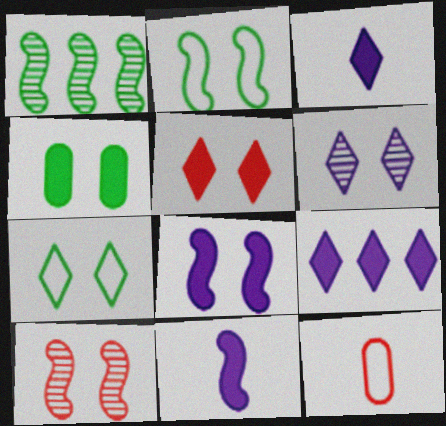[[2, 8, 10], 
[4, 5, 8], 
[5, 6, 7]]